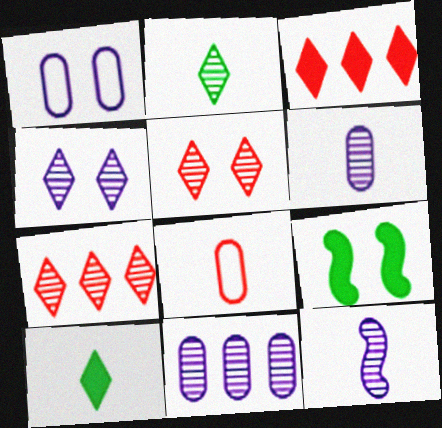[[1, 5, 9], 
[2, 4, 7], 
[4, 11, 12], 
[8, 10, 12]]